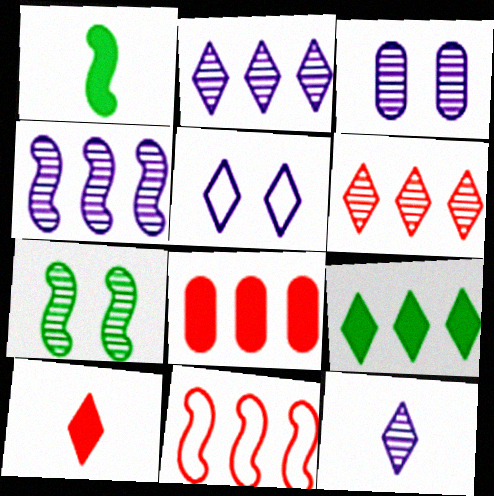[[3, 4, 12], 
[6, 8, 11]]